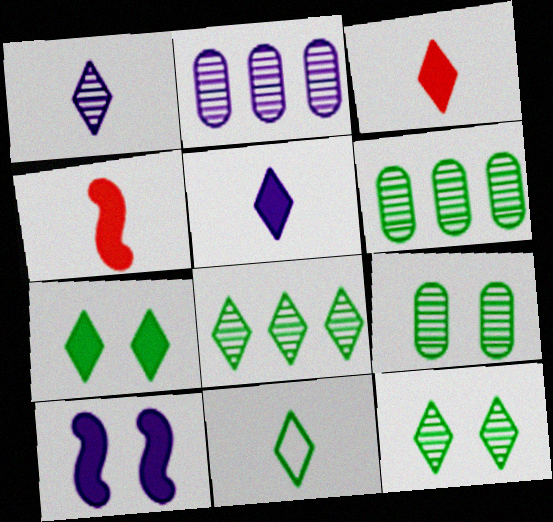[[1, 3, 11], 
[7, 8, 11]]